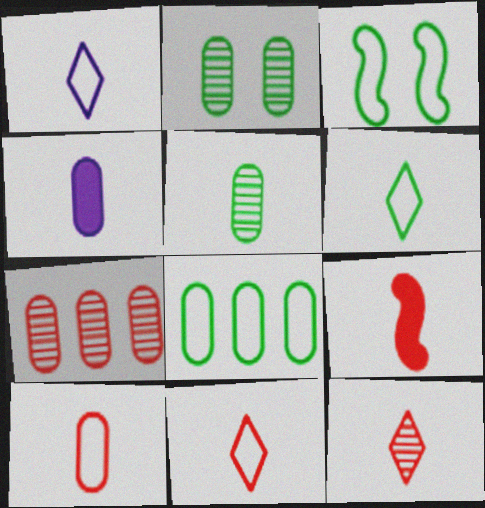[[1, 5, 9], 
[1, 6, 11], 
[3, 6, 8], 
[4, 5, 10], 
[9, 10, 12]]